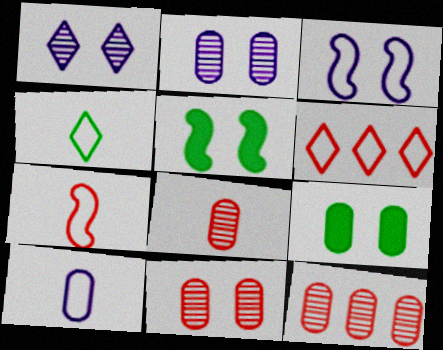[[4, 7, 10], 
[8, 11, 12], 
[9, 10, 12]]